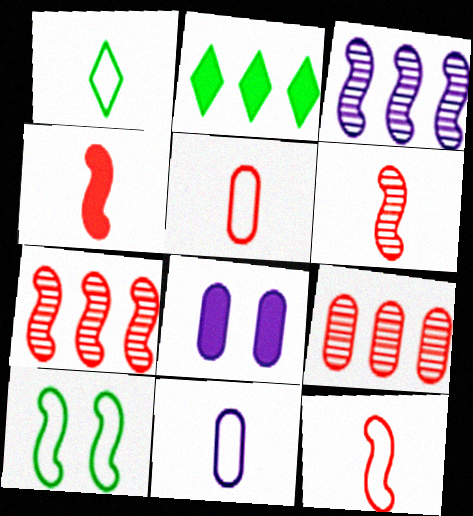[[1, 7, 8], 
[1, 11, 12], 
[2, 4, 8], 
[3, 4, 10], 
[4, 6, 12]]